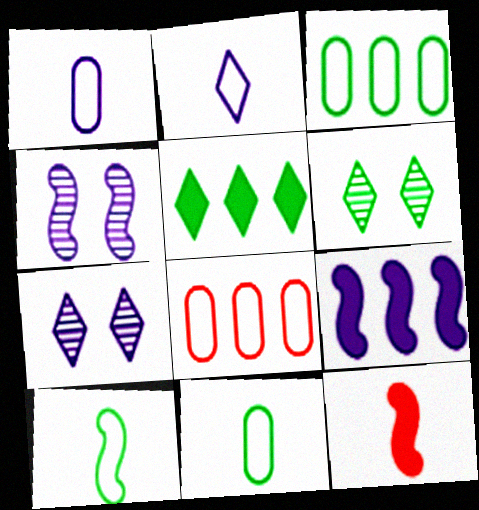[[1, 7, 9], 
[3, 7, 12]]